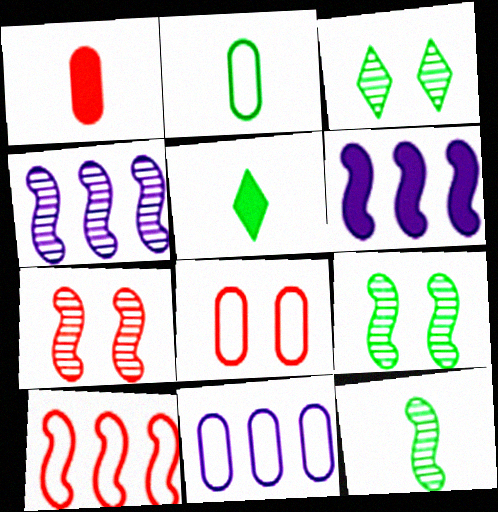[[2, 5, 12], 
[2, 8, 11], 
[4, 5, 8], 
[4, 7, 12], 
[5, 7, 11]]